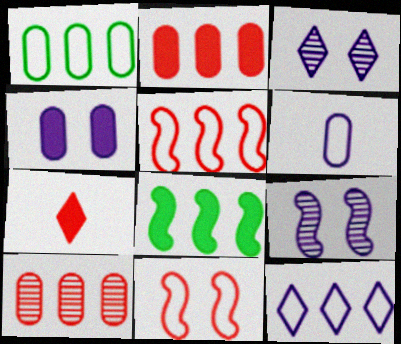[[1, 5, 12], 
[1, 7, 9], 
[4, 7, 8], 
[7, 10, 11], 
[8, 10, 12]]